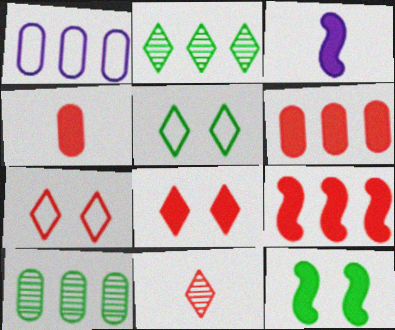[[1, 2, 9], 
[1, 6, 10], 
[1, 11, 12], 
[3, 7, 10], 
[3, 9, 12], 
[4, 8, 9]]